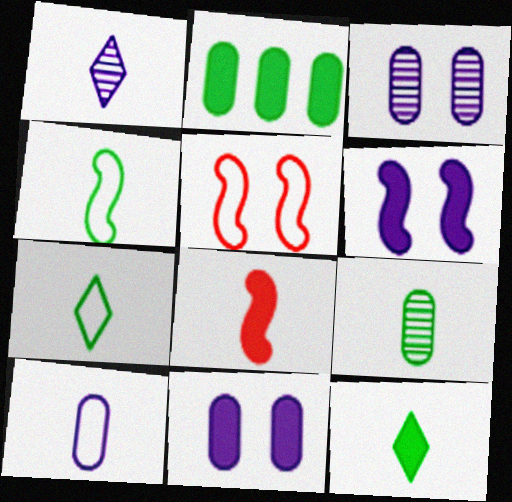[[1, 2, 5], 
[4, 9, 12]]